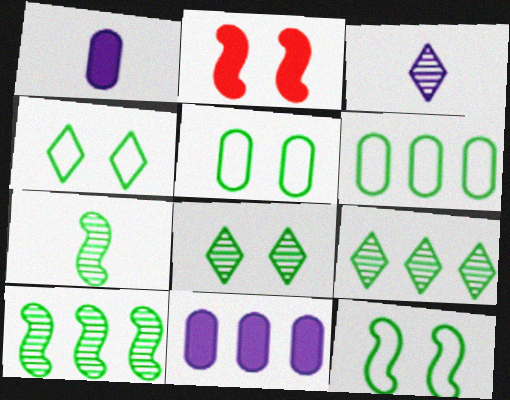[[2, 3, 6], 
[4, 5, 12]]